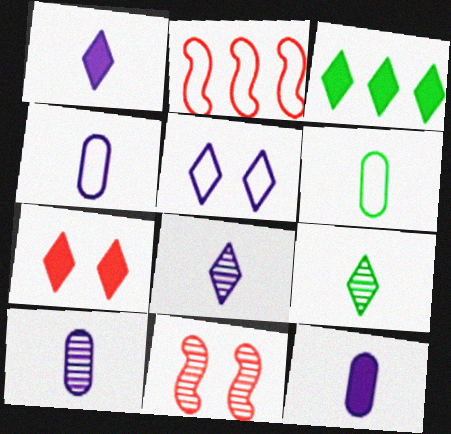[[1, 3, 7], 
[2, 5, 6], 
[3, 4, 11], 
[4, 10, 12]]